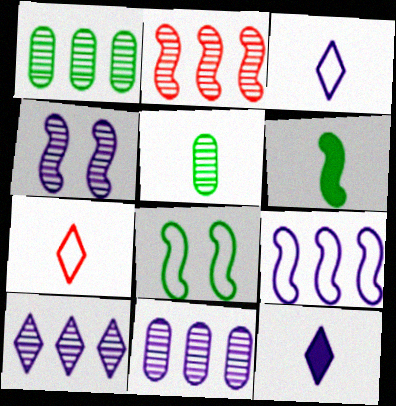[[1, 2, 10]]